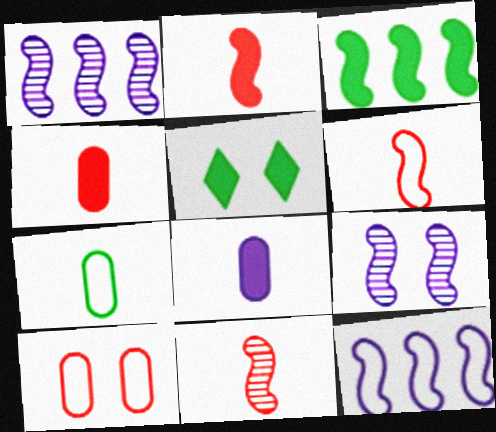[[2, 6, 11], 
[3, 6, 9], 
[5, 9, 10]]